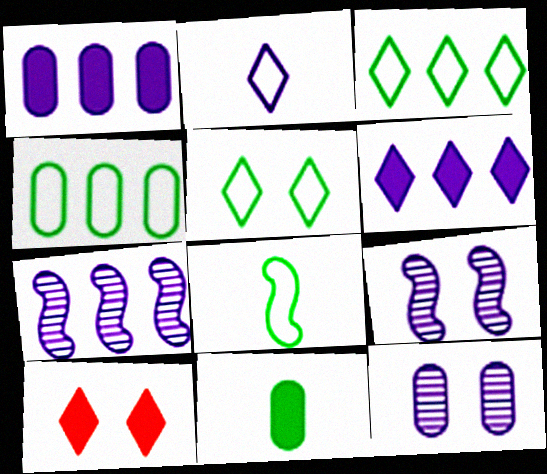[[1, 2, 9], 
[4, 5, 8]]